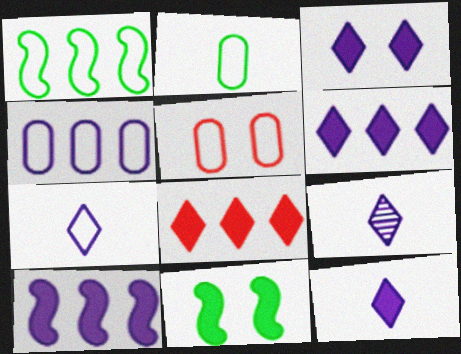[[1, 5, 7], 
[2, 4, 5], 
[3, 6, 12], 
[7, 9, 12]]